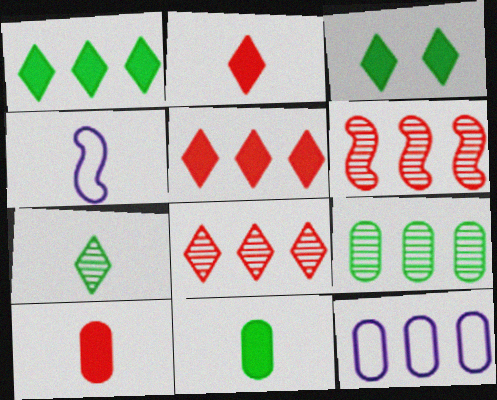[[1, 6, 12], 
[4, 7, 10]]